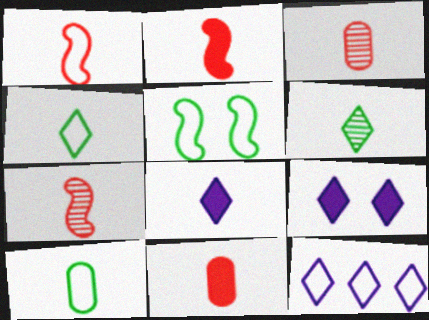[[1, 2, 7], 
[7, 8, 10]]